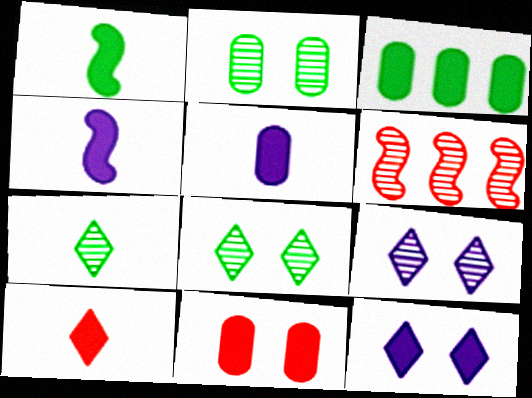[[1, 5, 10], 
[3, 5, 11]]